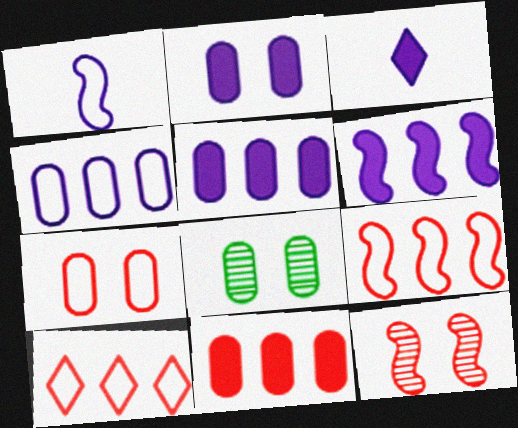[[2, 3, 6], 
[2, 7, 8], 
[3, 8, 9]]